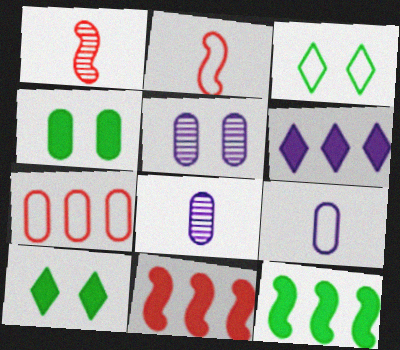[[3, 8, 11], 
[4, 7, 8]]